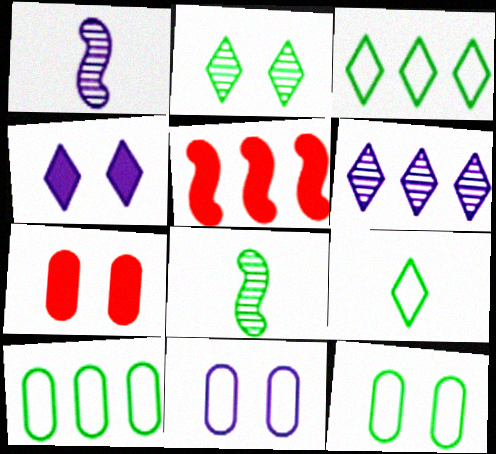[[1, 3, 7], 
[5, 6, 10]]